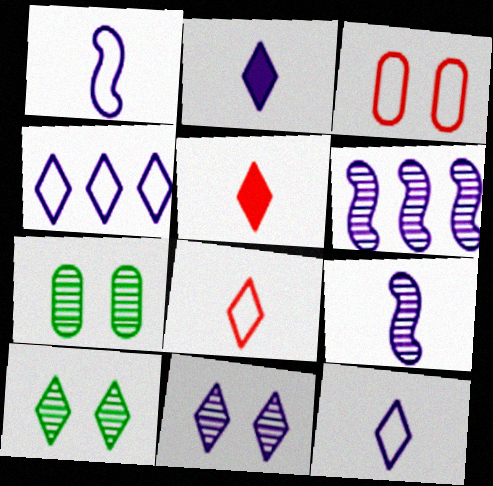[[2, 4, 11], 
[4, 5, 10]]